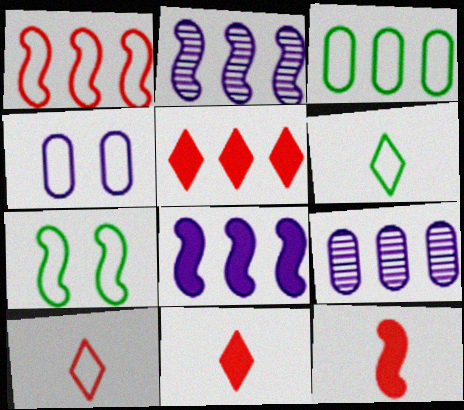[[1, 4, 6], 
[2, 3, 5], 
[2, 7, 12], 
[3, 6, 7], 
[7, 9, 11]]